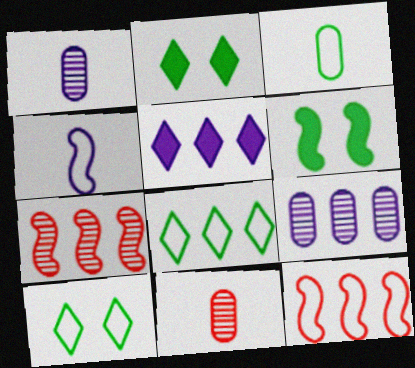[[1, 2, 12], 
[4, 6, 7]]